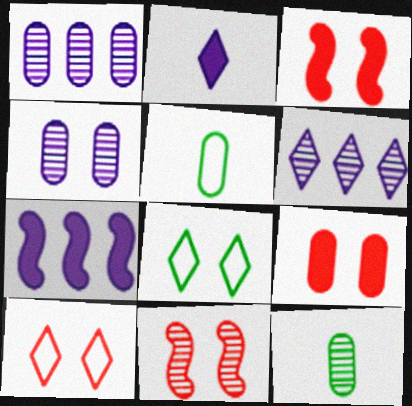[[1, 5, 9], 
[3, 4, 8], 
[3, 5, 6], 
[6, 11, 12], 
[7, 10, 12], 
[9, 10, 11]]